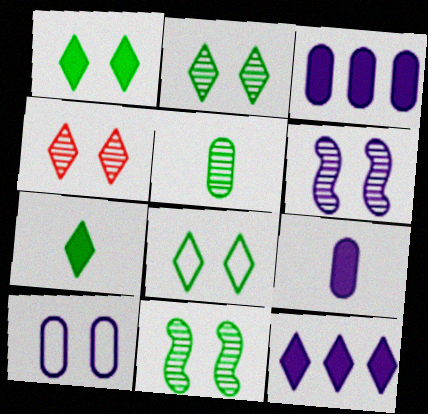[[1, 2, 8]]